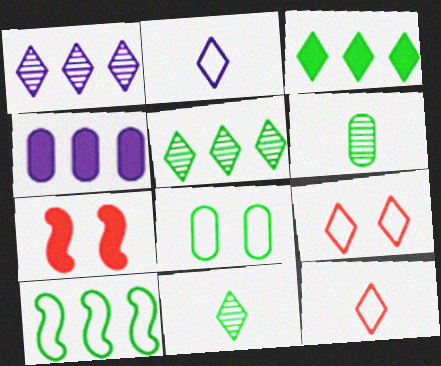[]